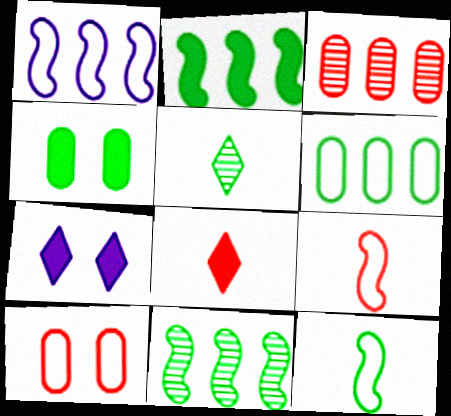[[3, 7, 12]]